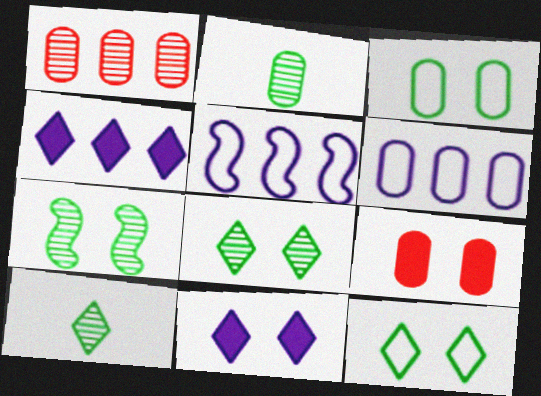[[2, 6, 9], 
[5, 9, 10]]